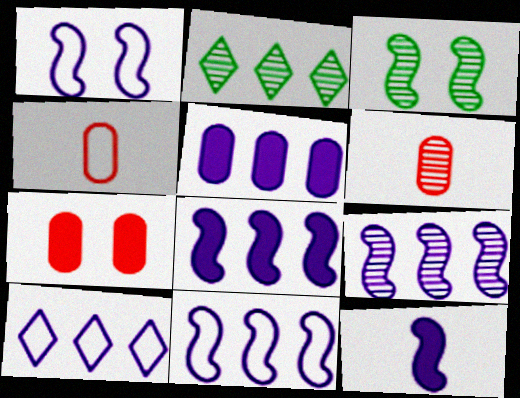[[1, 9, 12], 
[5, 9, 10], 
[8, 9, 11]]